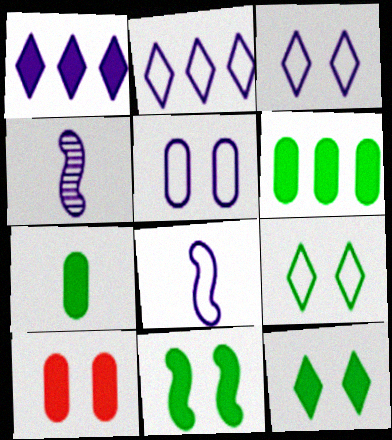[[1, 4, 5], 
[2, 5, 8]]